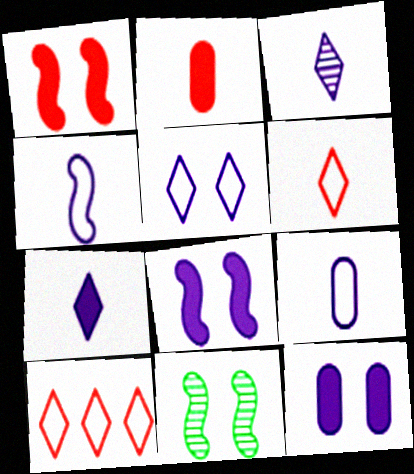[]